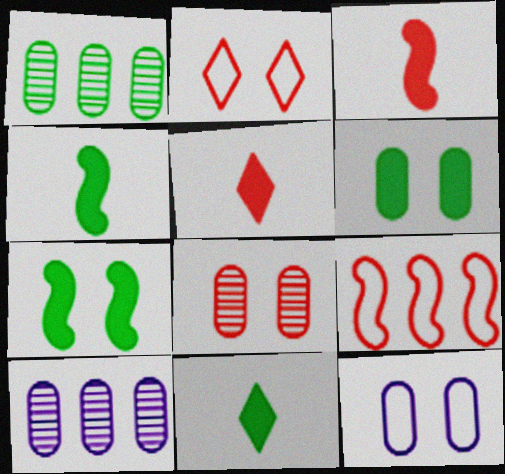[[2, 4, 10], 
[5, 8, 9], 
[6, 8, 12]]